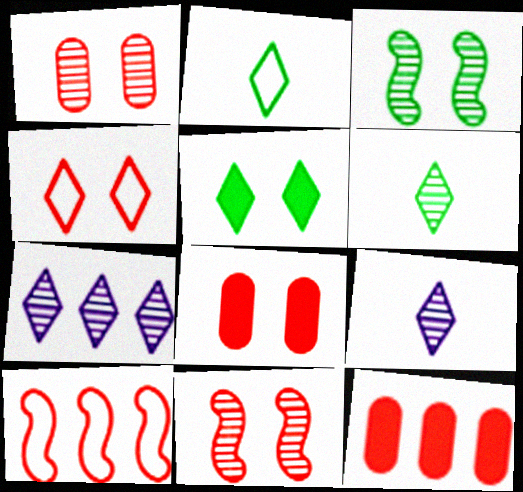[[4, 8, 11]]